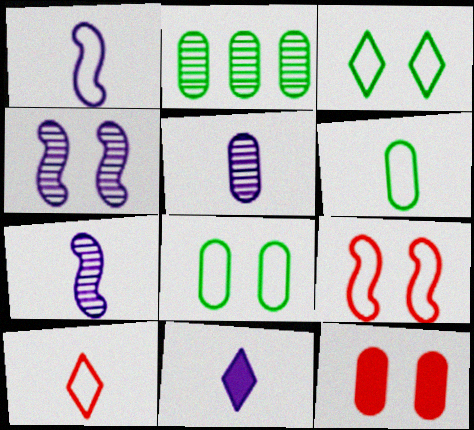[[1, 5, 11], 
[1, 6, 10], 
[2, 9, 11], 
[3, 4, 12]]